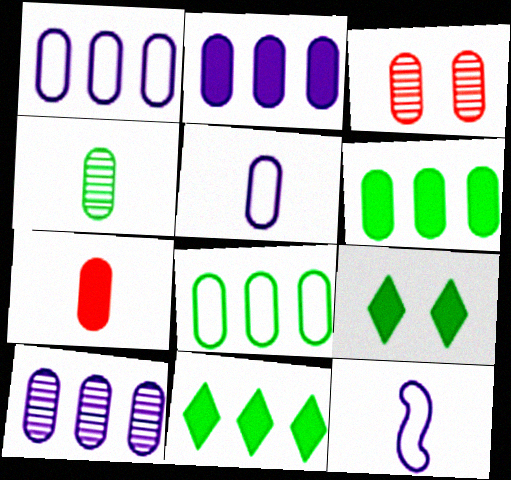[[1, 2, 10], 
[3, 4, 10], 
[3, 5, 6], 
[3, 11, 12], 
[4, 5, 7]]